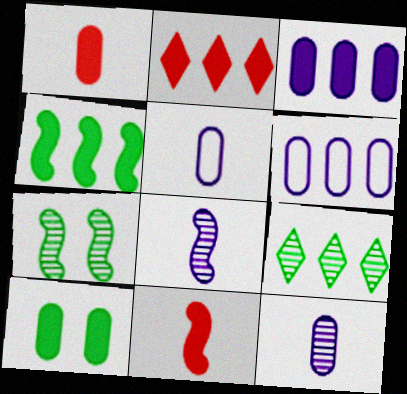[[1, 3, 10], 
[2, 3, 4], 
[2, 5, 7]]